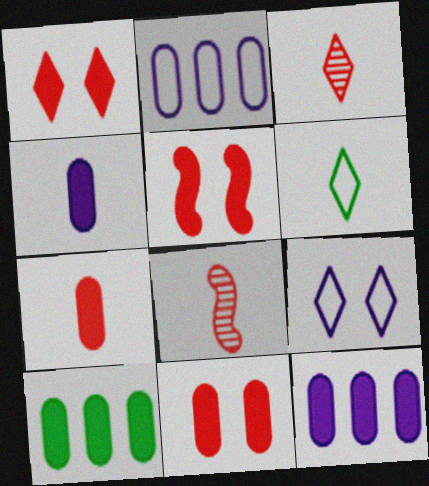[[1, 5, 11], 
[4, 6, 8], 
[4, 10, 11], 
[8, 9, 10]]